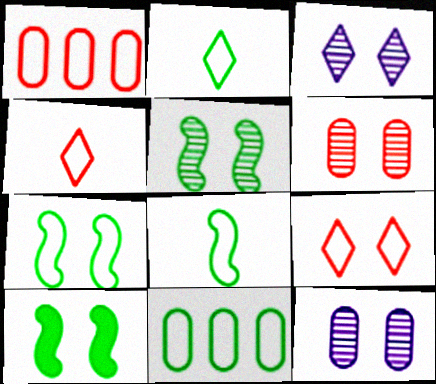[[2, 7, 11], 
[3, 5, 6], 
[5, 7, 10], 
[9, 10, 12]]